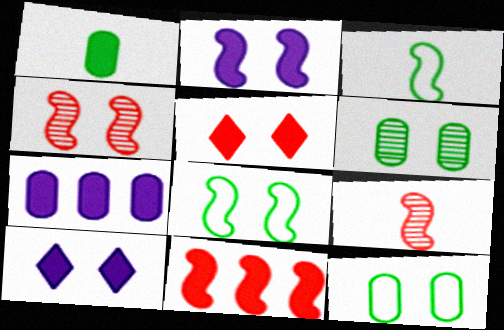[[1, 10, 11], 
[2, 4, 8], 
[4, 10, 12]]